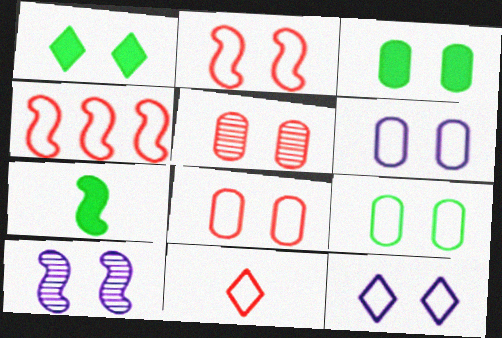[[1, 8, 10], 
[2, 9, 12], 
[3, 5, 6], 
[4, 7, 10], 
[4, 8, 11], 
[6, 8, 9]]